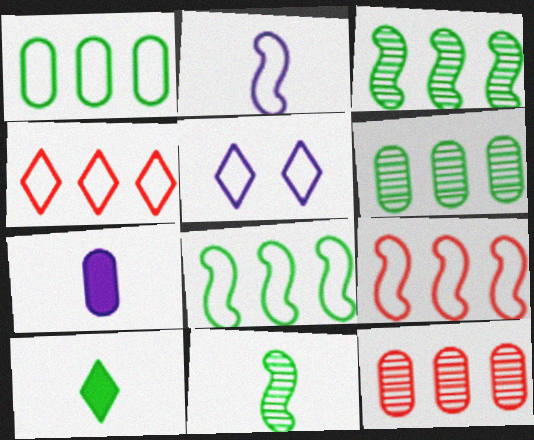[]